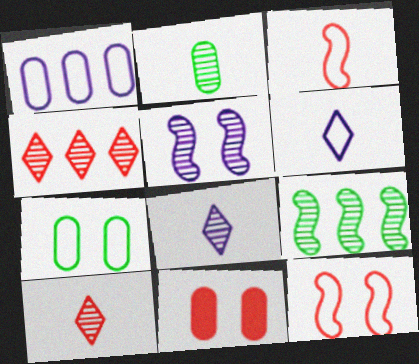[[1, 2, 11], 
[2, 4, 5], 
[3, 4, 11], 
[6, 9, 11]]